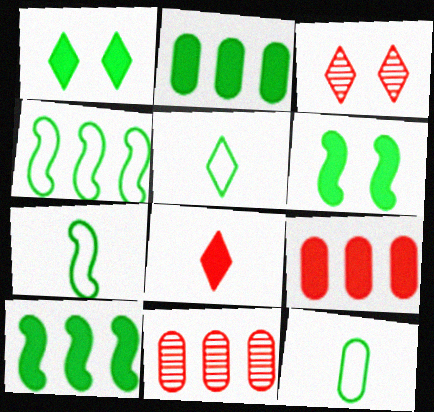[[5, 7, 12]]